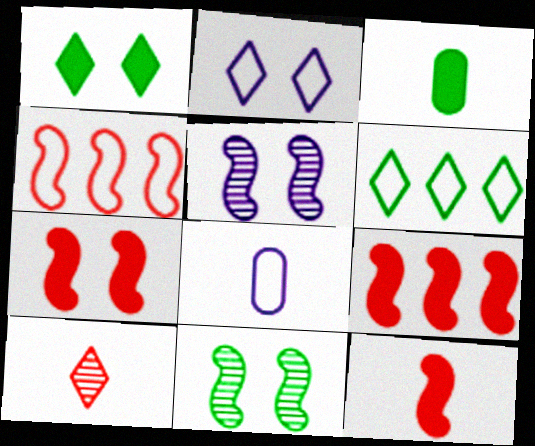[[3, 6, 11], 
[7, 9, 12]]